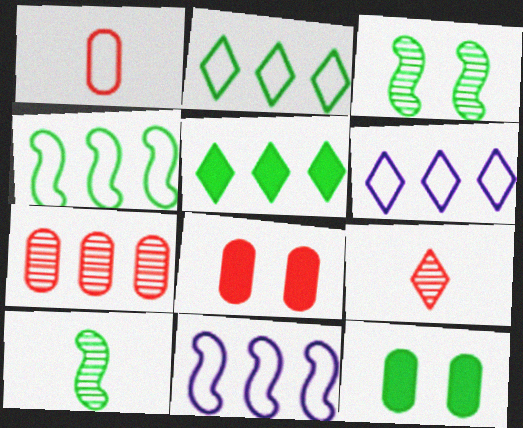[[1, 7, 8], 
[2, 10, 12], 
[5, 7, 11], 
[6, 8, 10], 
[9, 11, 12]]